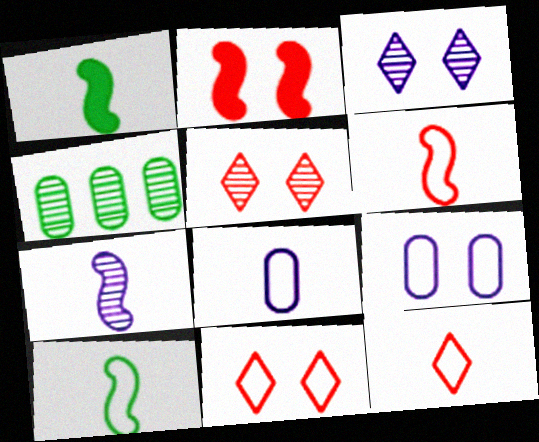[[1, 6, 7], 
[4, 5, 7], 
[8, 10, 12]]